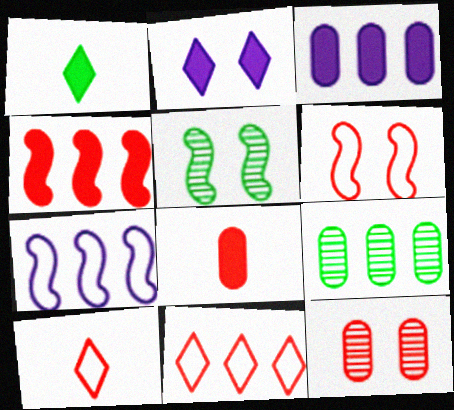[[1, 7, 12], 
[3, 5, 10], 
[4, 10, 12]]